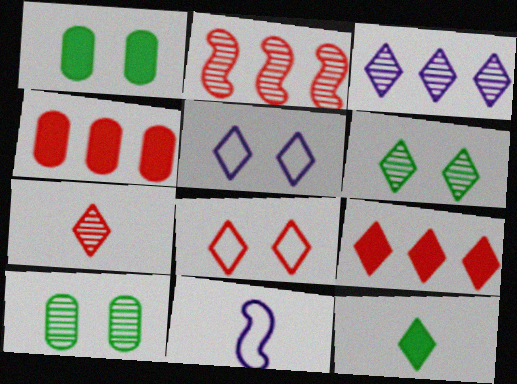[[3, 6, 7], 
[3, 8, 12], 
[4, 6, 11], 
[7, 8, 9], 
[9, 10, 11]]